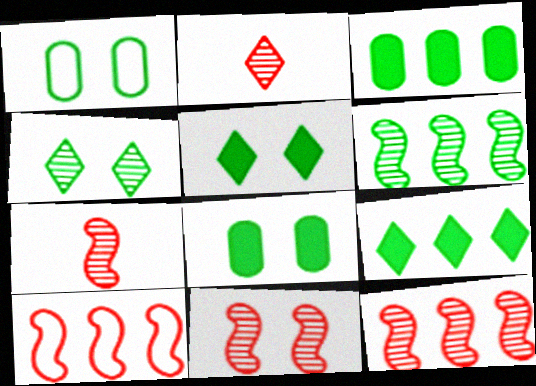[[7, 11, 12]]